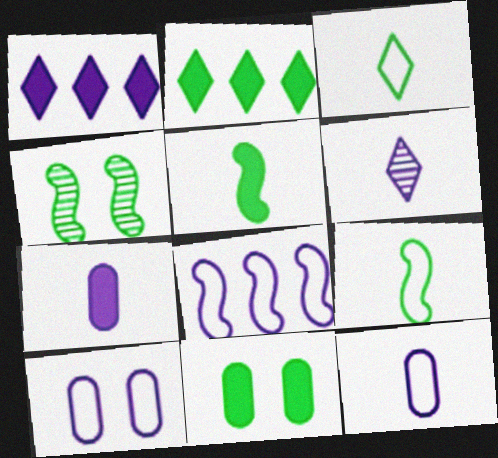[[2, 5, 11]]